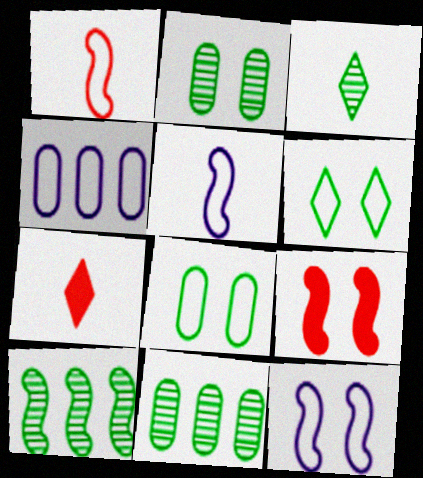[[1, 4, 6], 
[2, 3, 10], 
[3, 4, 9], 
[5, 9, 10], 
[7, 11, 12]]